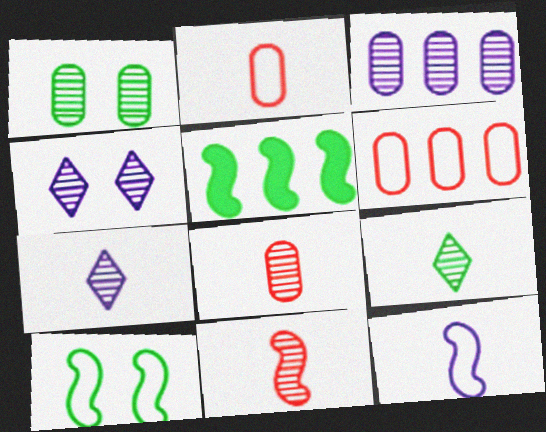[[1, 3, 8], 
[2, 4, 5]]